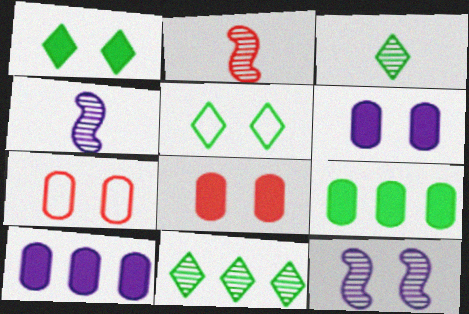[[1, 7, 12], 
[2, 5, 10], 
[5, 8, 12]]